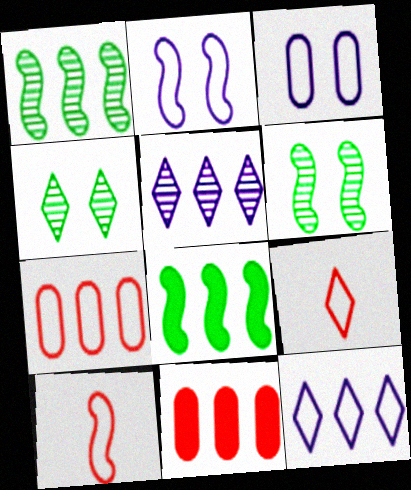[[1, 11, 12], 
[5, 7, 8]]